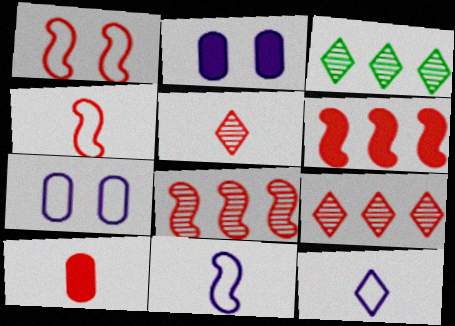[[1, 9, 10], 
[2, 3, 4], 
[4, 5, 10]]